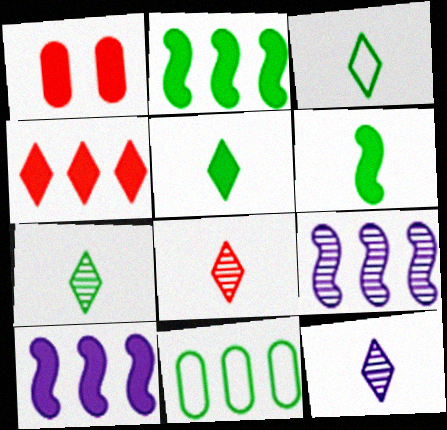[[1, 3, 9], 
[1, 5, 10], 
[3, 5, 7], 
[4, 9, 11], 
[7, 8, 12]]